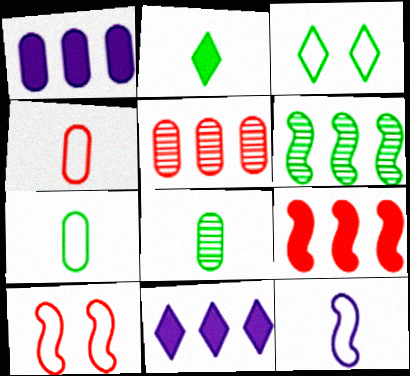[[8, 10, 11]]